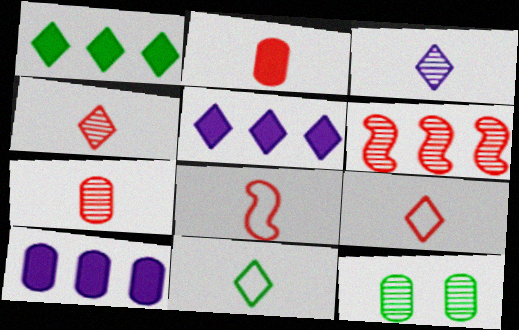[[2, 4, 8], 
[3, 6, 12], 
[5, 8, 12]]